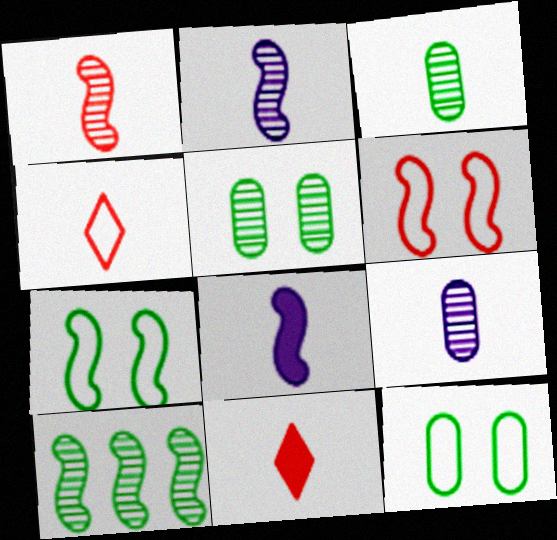[[3, 4, 8], 
[6, 8, 10]]